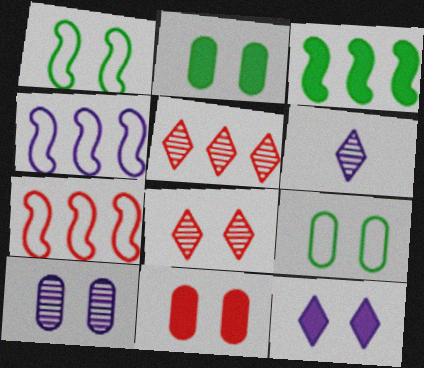[[2, 6, 7], 
[9, 10, 11]]